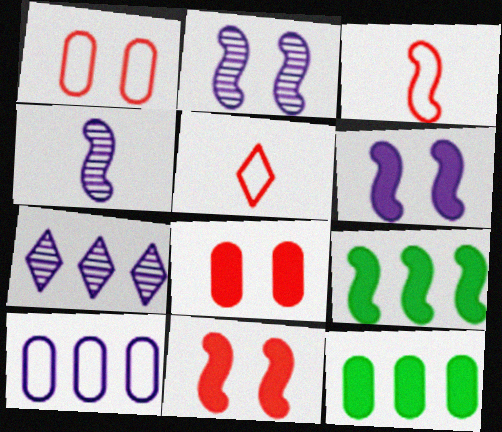[[2, 3, 9], 
[2, 5, 12]]